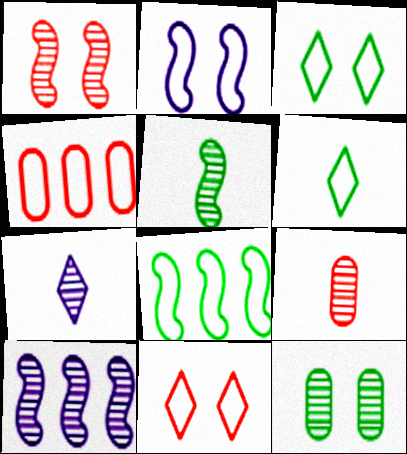[[1, 5, 10], 
[2, 4, 6], 
[5, 7, 9]]